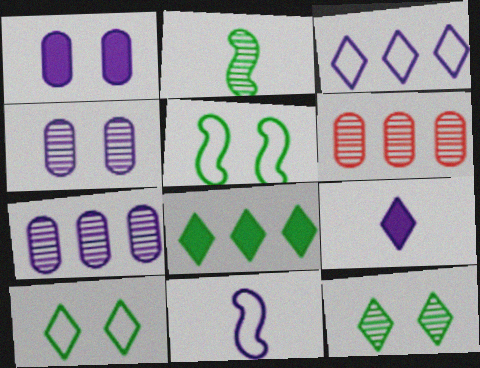[[5, 6, 9]]